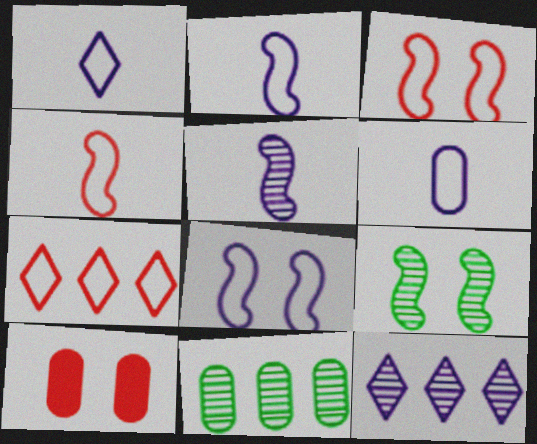[[1, 2, 6], 
[6, 10, 11]]